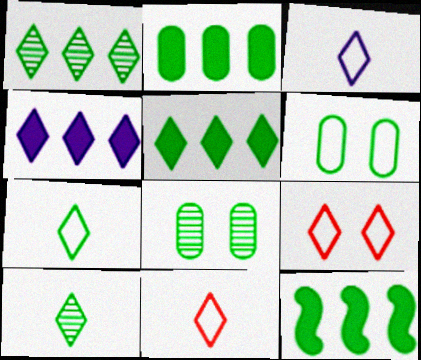[[2, 5, 12], 
[3, 7, 11], 
[4, 9, 10], 
[6, 10, 12], 
[7, 8, 12]]